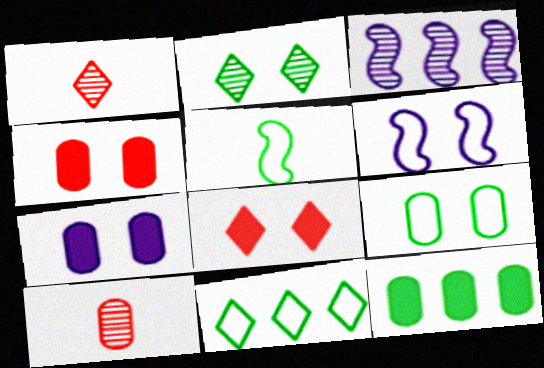[[1, 6, 12], 
[2, 3, 10], 
[2, 4, 6], 
[2, 5, 12], 
[5, 9, 11]]